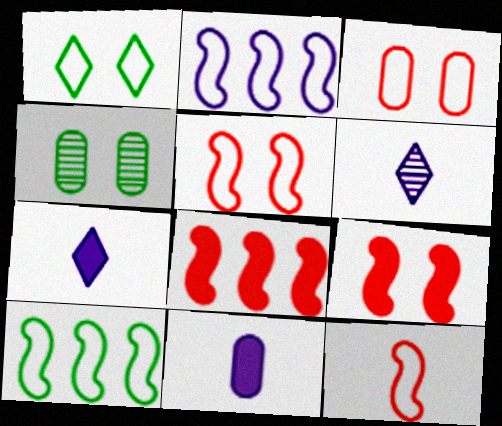[]